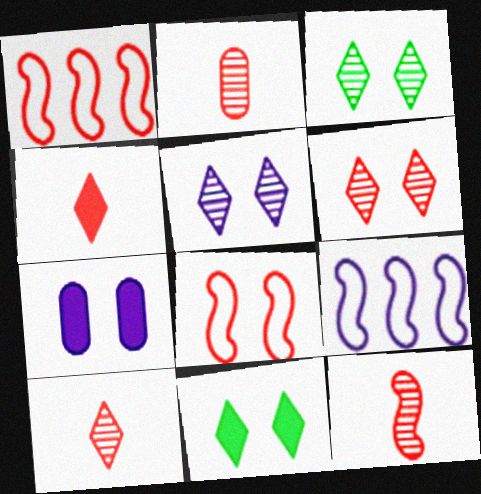[[2, 9, 11], 
[2, 10, 12], 
[3, 5, 6], 
[3, 7, 8]]